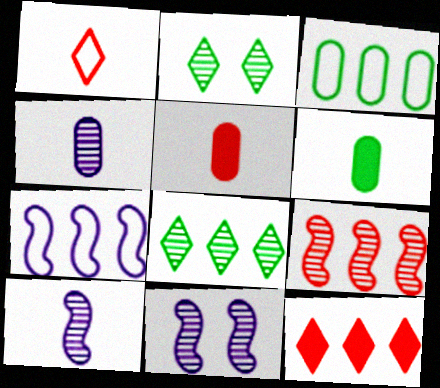[[1, 6, 10], 
[2, 4, 9], 
[2, 5, 7]]